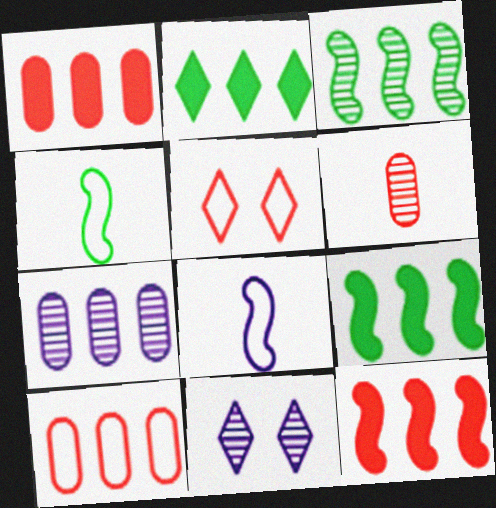[[1, 4, 11], 
[3, 6, 11], 
[5, 6, 12]]